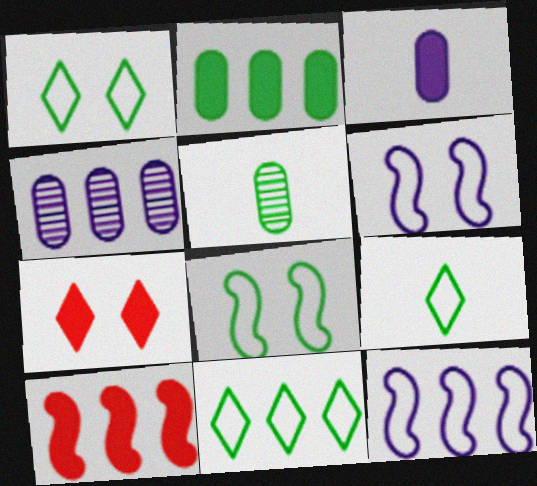[[1, 9, 11], 
[4, 10, 11], 
[5, 7, 12]]